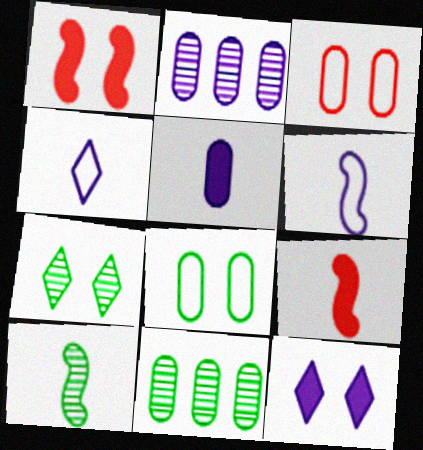[[1, 4, 11], 
[2, 6, 12], 
[3, 5, 11], 
[6, 9, 10], 
[7, 10, 11]]